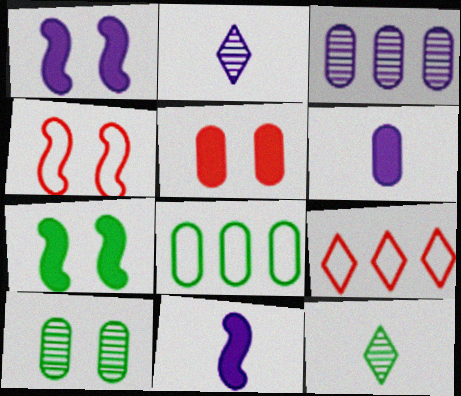[[7, 8, 12], 
[9, 10, 11]]